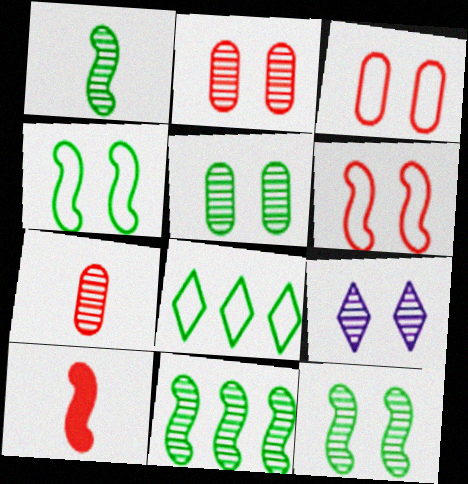[[1, 11, 12], 
[2, 9, 12], 
[7, 9, 11]]